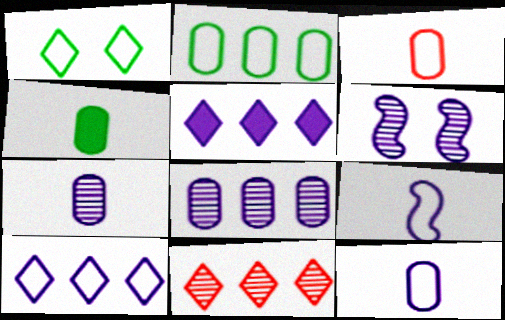[[3, 4, 7], 
[5, 6, 12]]